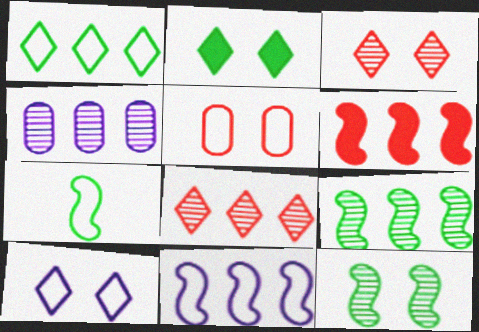[[1, 4, 6], 
[2, 3, 10], 
[4, 8, 9], 
[6, 9, 11]]